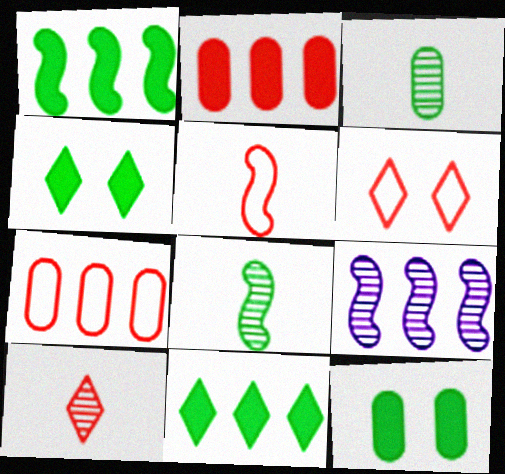[[5, 6, 7], 
[7, 9, 11]]